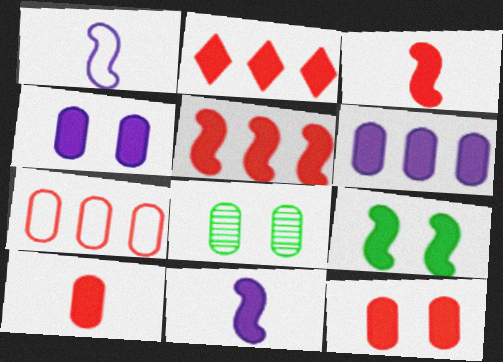[[1, 2, 8], 
[2, 3, 12], 
[5, 9, 11]]